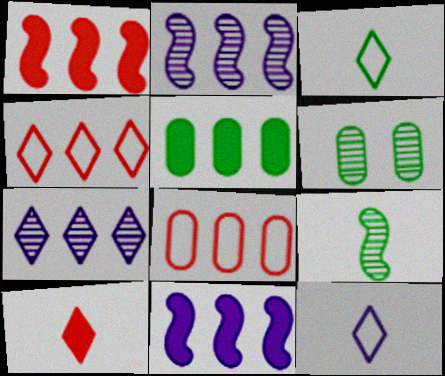[[1, 6, 12], 
[2, 4, 5]]